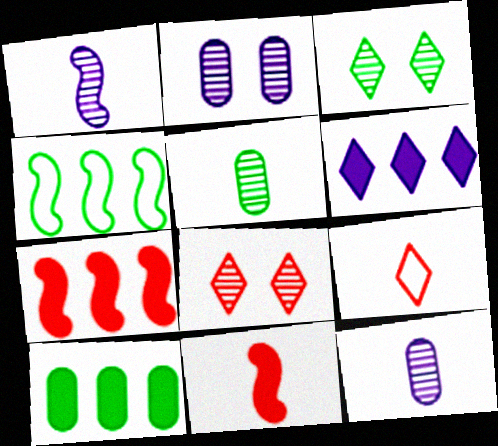[[3, 6, 9], 
[6, 7, 10]]